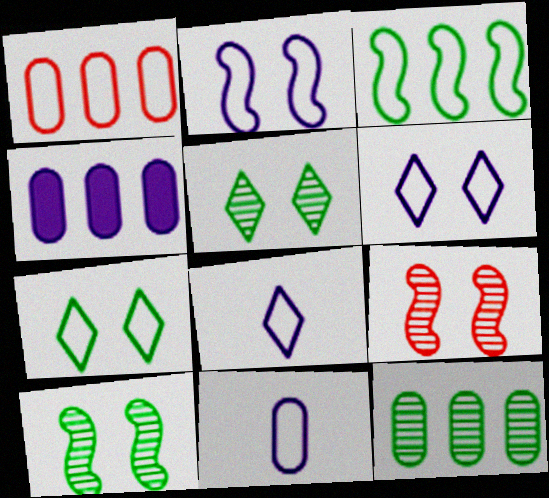[[1, 4, 12]]